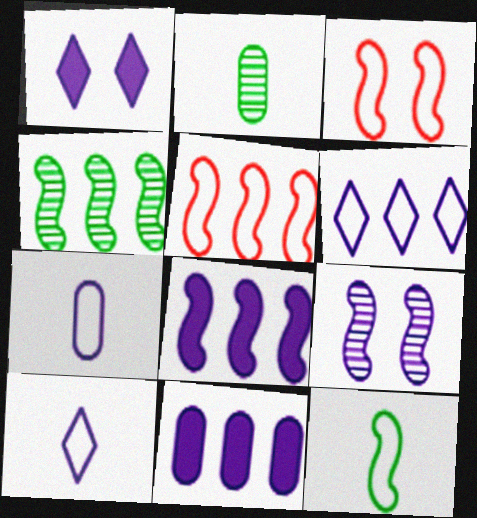[[1, 2, 5], 
[4, 5, 8], 
[9, 10, 11]]